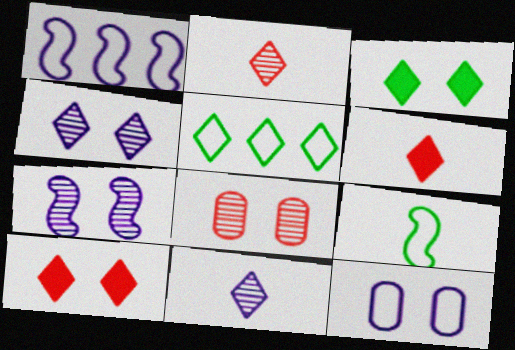[[4, 5, 6], 
[5, 10, 11]]